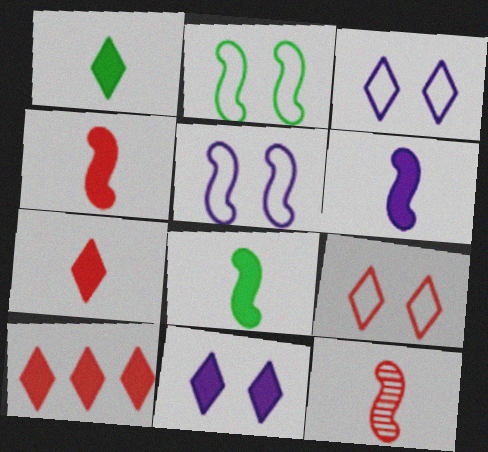[[1, 10, 11], 
[4, 6, 8]]